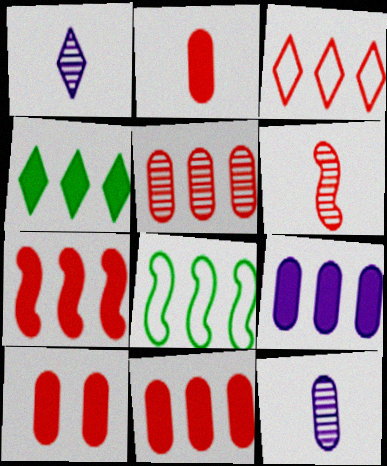[[1, 8, 10], 
[2, 10, 11], 
[3, 5, 7], 
[3, 6, 10], 
[4, 7, 9]]